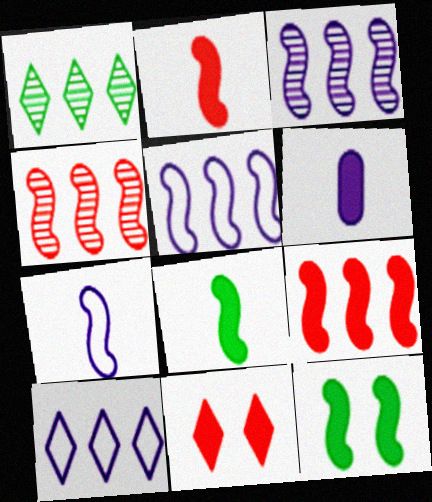[[4, 7, 12]]